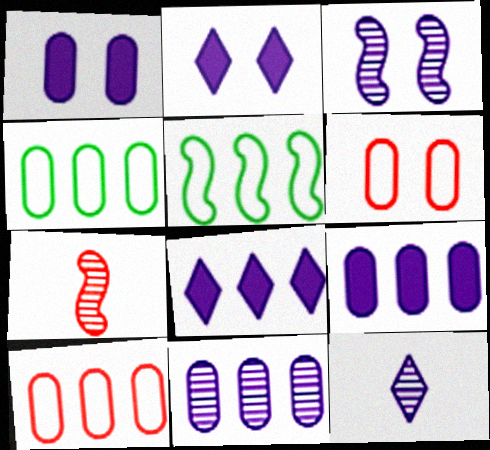[[2, 4, 7], 
[3, 11, 12]]